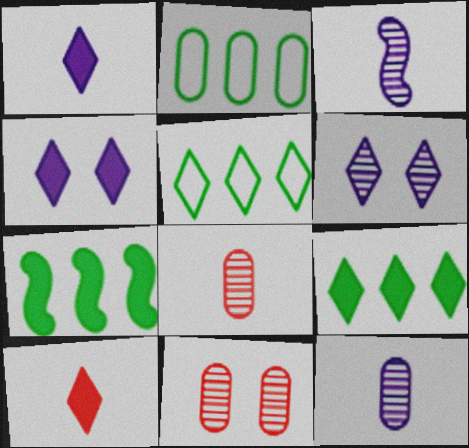[[4, 9, 10], 
[5, 6, 10]]